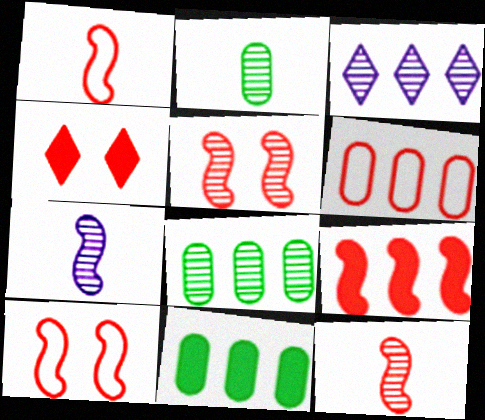[[1, 5, 9], 
[2, 3, 5], 
[4, 6, 12], 
[9, 10, 12]]